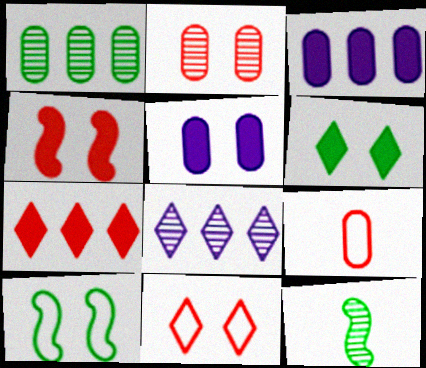[[1, 5, 9], 
[2, 4, 11], 
[2, 8, 12], 
[3, 11, 12], 
[4, 5, 6]]